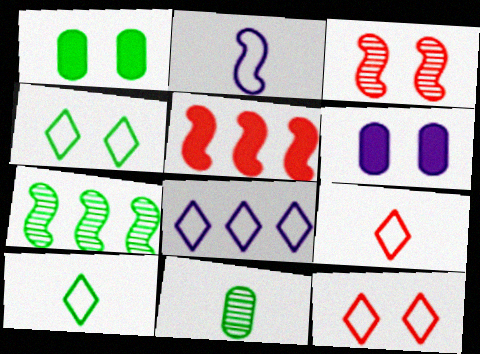[[1, 7, 10], 
[3, 4, 6], 
[4, 8, 9], 
[6, 7, 9], 
[8, 10, 12]]